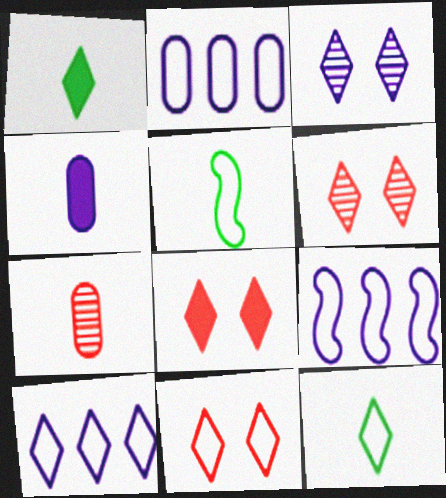[[1, 6, 10], 
[2, 5, 11], 
[2, 9, 10], 
[3, 4, 9], 
[6, 8, 11], 
[10, 11, 12]]